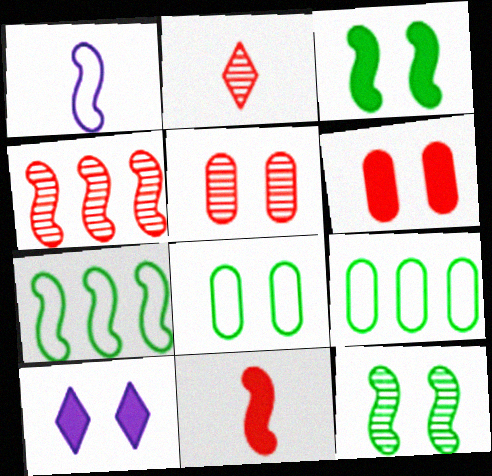[[1, 3, 4], 
[2, 4, 5], 
[3, 6, 10]]